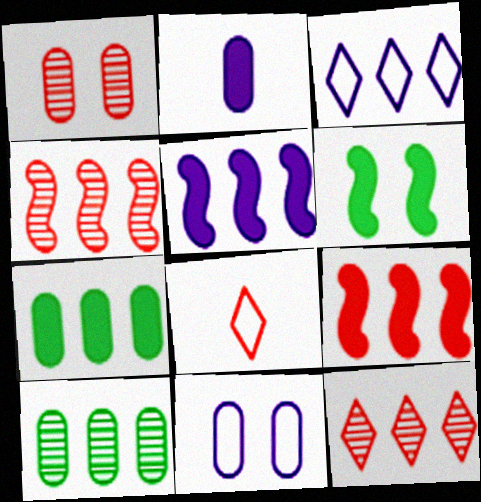[[1, 8, 9], 
[3, 4, 7], 
[3, 9, 10]]